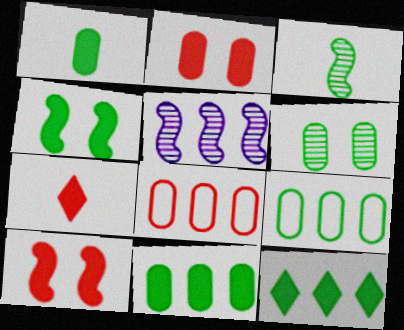[[1, 4, 12], 
[1, 6, 9], 
[5, 8, 12]]